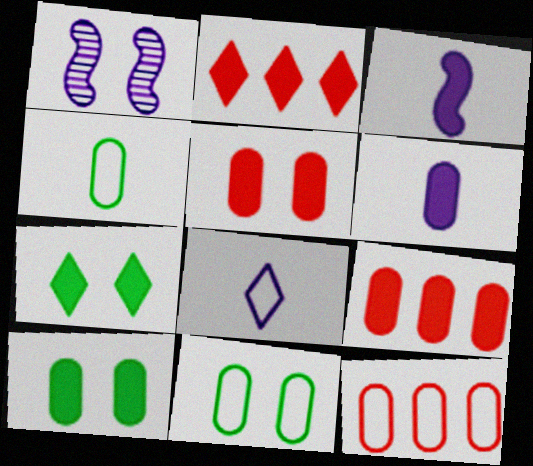[[1, 2, 4], 
[2, 3, 10], 
[3, 7, 9], 
[6, 9, 10]]